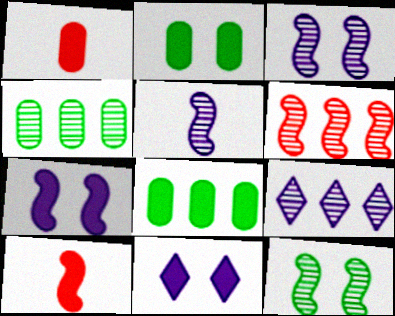[[4, 6, 9], 
[5, 6, 12], 
[8, 10, 11]]